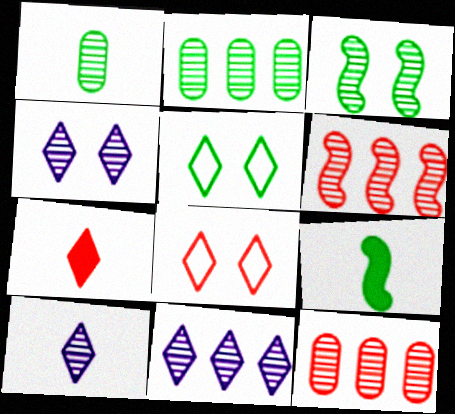[[1, 4, 6], 
[2, 5, 9], 
[2, 6, 11], 
[3, 10, 12], 
[4, 10, 11], 
[5, 7, 11]]